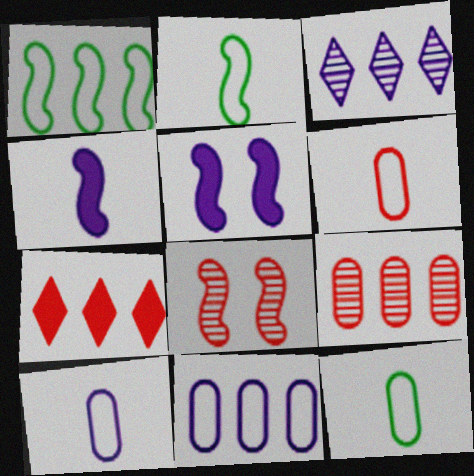[[1, 4, 8], 
[3, 5, 10], 
[6, 7, 8], 
[6, 10, 12]]